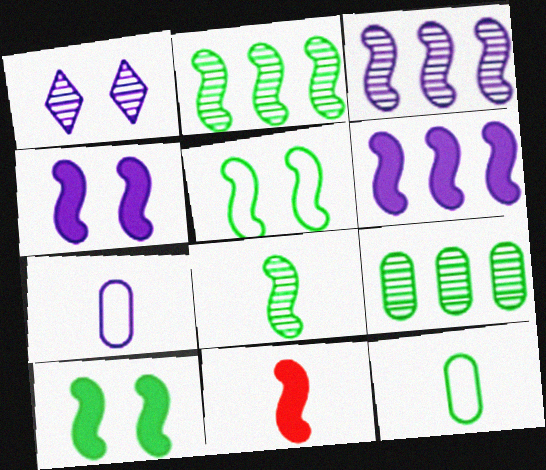[[1, 6, 7], 
[3, 5, 11], 
[6, 10, 11]]